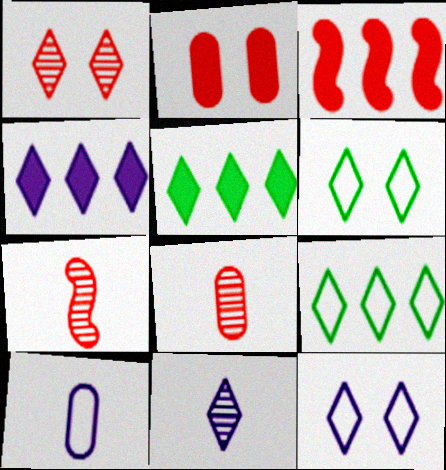[[4, 11, 12]]